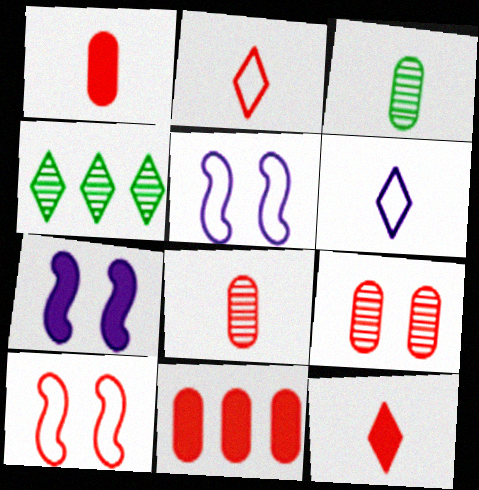[[1, 4, 5]]